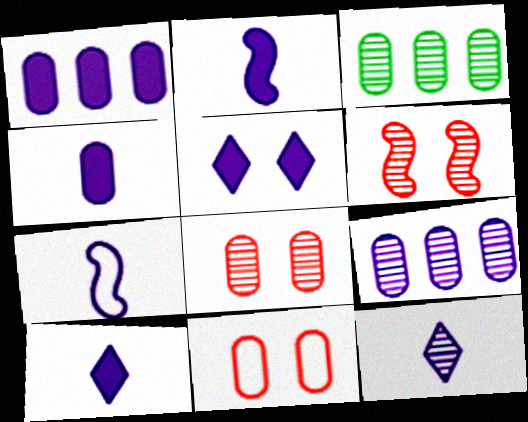[[1, 2, 5], 
[2, 4, 10], 
[3, 4, 11], 
[3, 6, 12], 
[4, 7, 12], 
[5, 7, 9]]